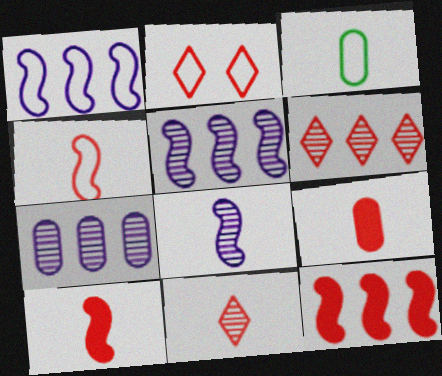[[1, 2, 3], 
[4, 9, 11]]